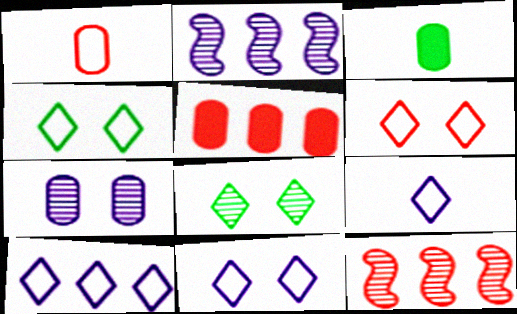[[2, 3, 6], 
[3, 11, 12], 
[4, 6, 11], 
[9, 10, 11]]